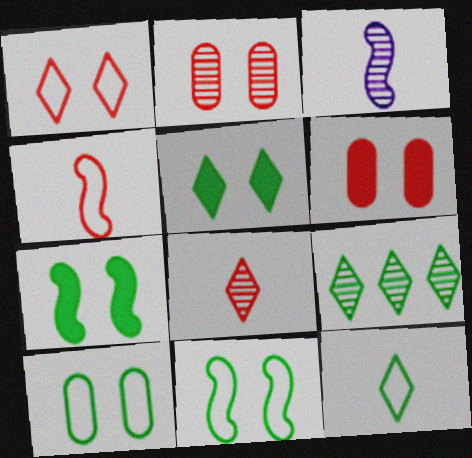[[2, 3, 9], 
[5, 9, 12]]